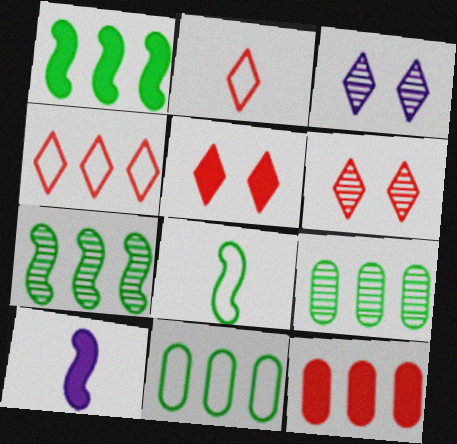[[3, 8, 12], 
[6, 10, 11]]